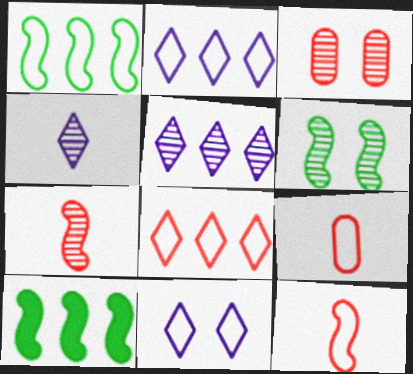[[1, 9, 11]]